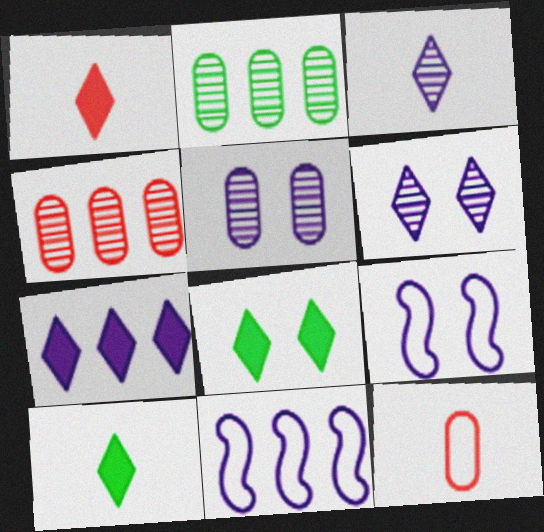[[1, 2, 9], 
[1, 7, 8], 
[4, 9, 10]]